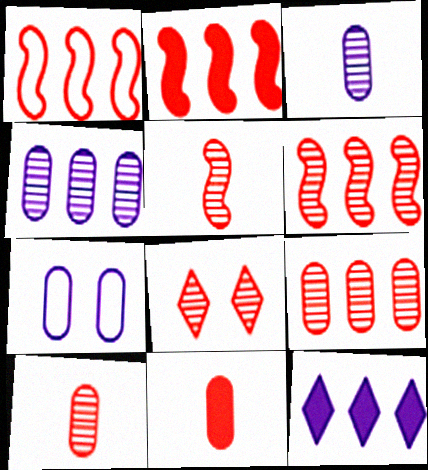[[1, 2, 6], 
[1, 8, 11], 
[5, 8, 9], 
[6, 8, 10]]